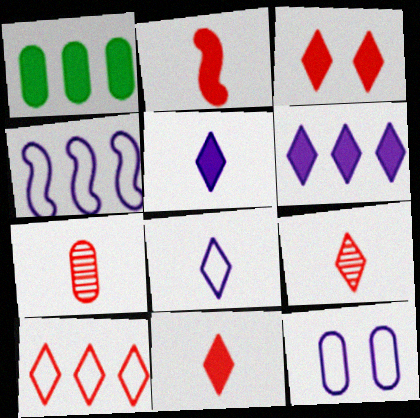[[1, 7, 12], 
[3, 9, 10], 
[4, 8, 12]]